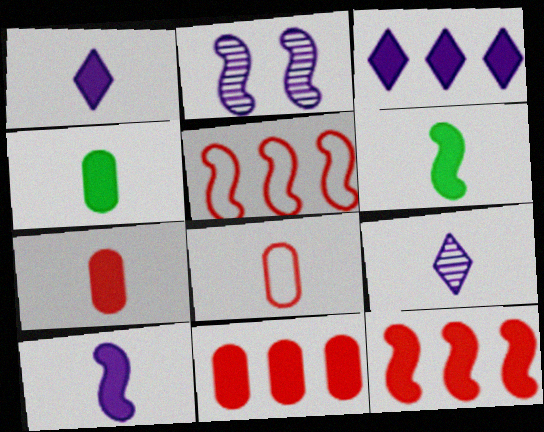[[1, 6, 7], 
[2, 5, 6], 
[6, 8, 9]]